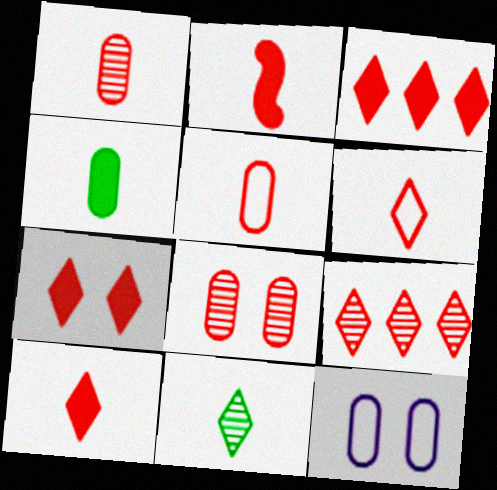[[1, 2, 6], 
[3, 7, 10], 
[6, 7, 9]]